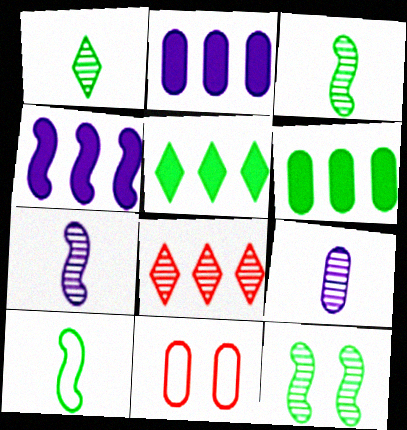[[1, 4, 11], 
[5, 7, 11], 
[6, 9, 11], 
[8, 9, 12]]